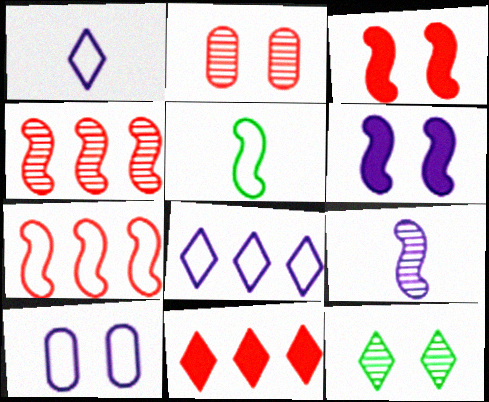[[1, 11, 12], 
[3, 10, 12], 
[4, 5, 6]]